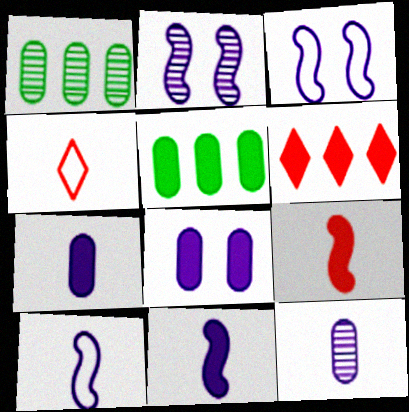[[2, 4, 5]]